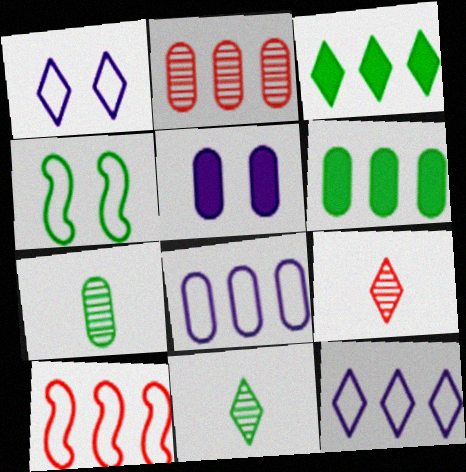[[1, 3, 9], 
[2, 6, 8], 
[3, 4, 7], 
[4, 6, 11], 
[5, 10, 11]]